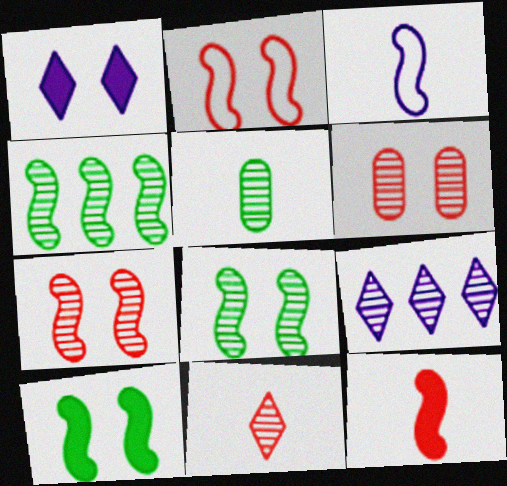[[5, 7, 9]]